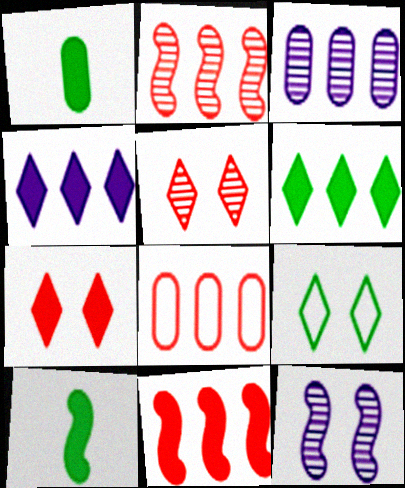[]